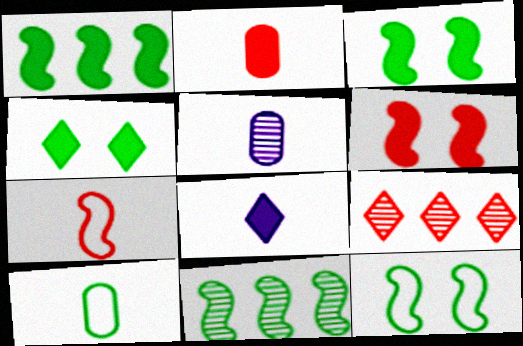[[2, 5, 10], 
[4, 10, 11]]